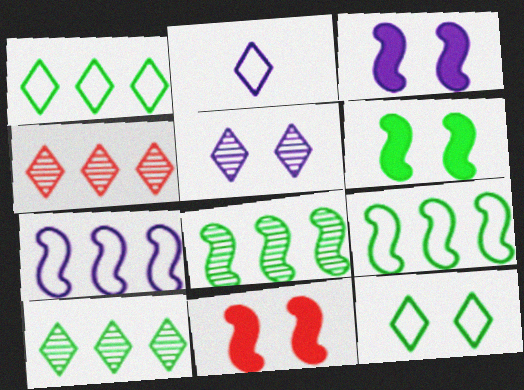[[3, 6, 11]]